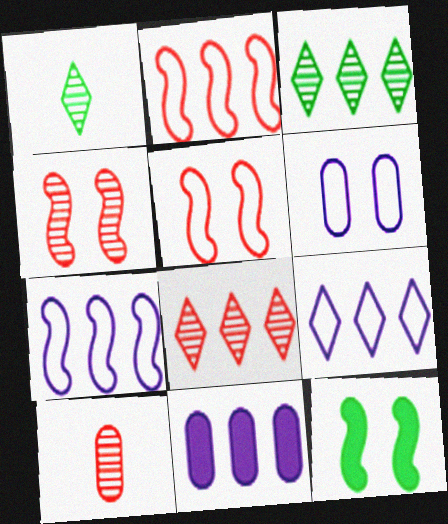[[1, 5, 11], 
[2, 3, 11], 
[4, 8, 10], 
[9, 10, 12]]